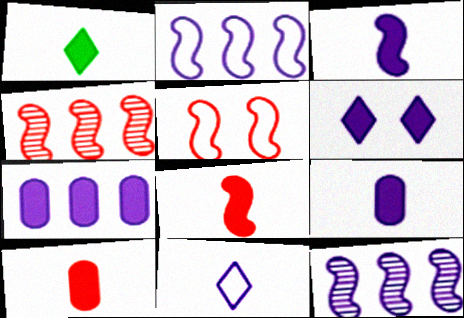[[1, 3, 10], 
[1, 8, 9], 
[3, 6, 7], 
[4, 5, 8]]